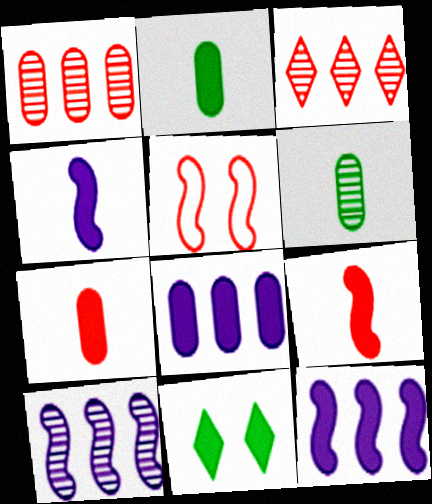[[3, 5, 7], 
[7, 11, 12], 
[8, 9, 11]]